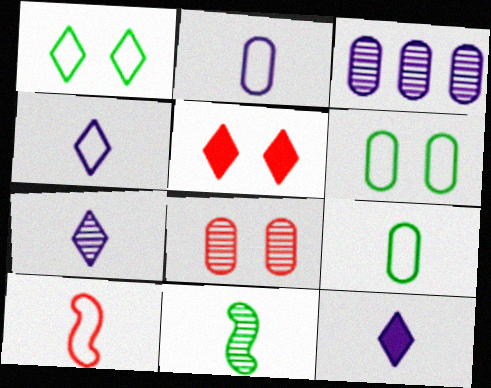[[4, 7, 12], 
[4, 9, 10]]